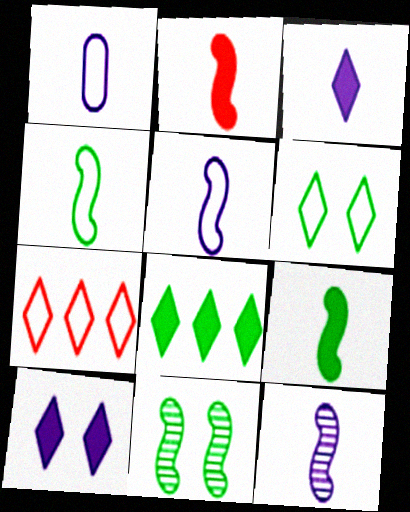[[1, 3, 12], 
[2, 4, 12]]